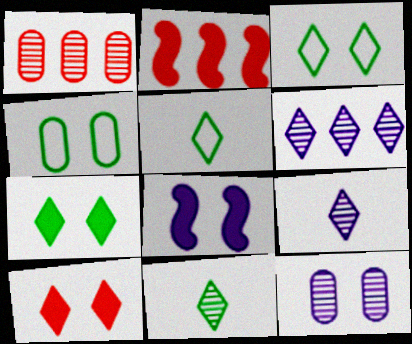[[1, 5, 8], 
[2, 4, 9], 
[2, 5, 12], 
[5, 6, 10]]